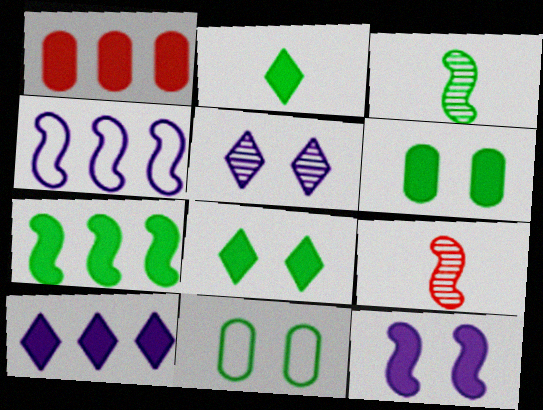[[1, 2, 12], 
[1, 7, 10], 
[2, 6, 7], 
[9, 10, 11]]